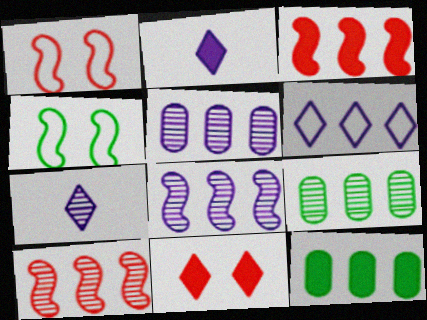[[1, 2, 9], 
[1, 7, 12], 
[3, 6, 9], 
[6, 10, 12]]